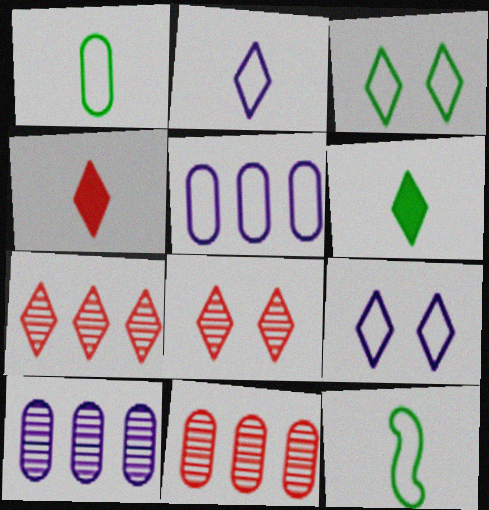[[6, 7, 9]]